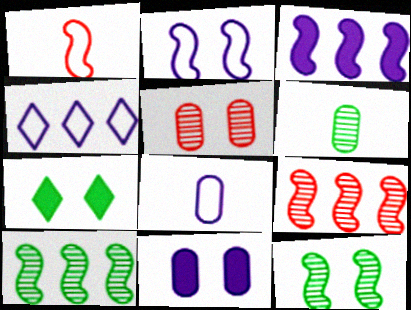[[1, 3, 12], 
[2, 4, 8], 
[2, 5, 7], 
[7, 8, 9]]